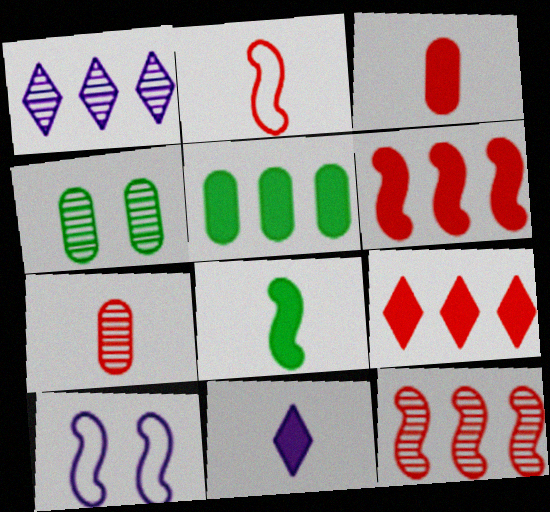[[3, 8, 11], 
[8, 10, 12]]